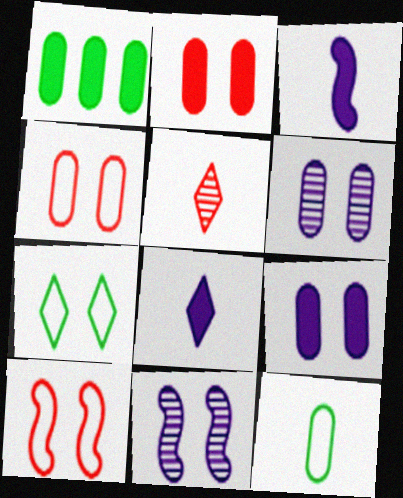[[2, 7, 11], 
[3, 5, 12]]